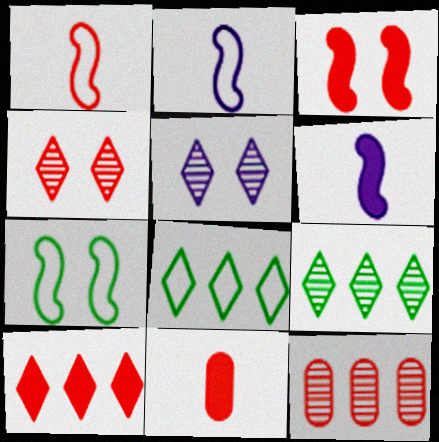[[3, 10, 11]]